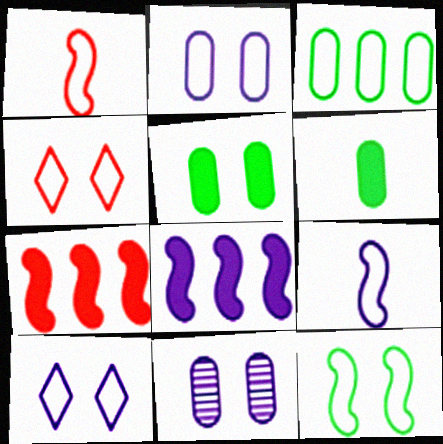[[1, 3, 10], 
[2, 4, 12], 
[3, 4, 9]]